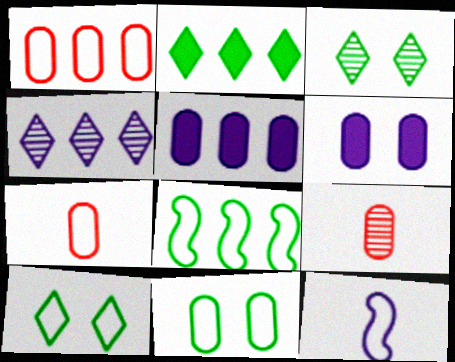[[1, 10, 12], 
[4, 6, 12], 
[5, 9, 11]]